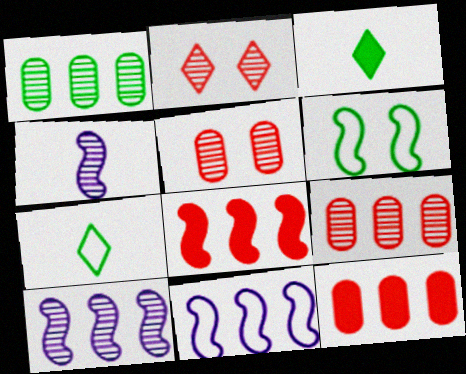[[1, 2, 4], 
[1, 3, 6], 
[3, 5, 11], 
[4, 6, 8]]